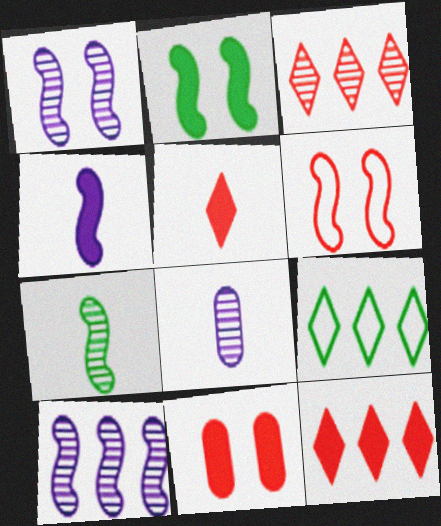[[1, 2, 6]]